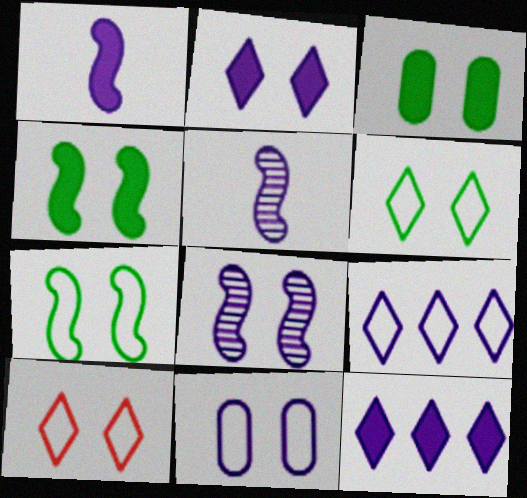[[2, 8, 11], 
[3, 8, 10], 
[5, 11, 12], 
[7, 10, 11]]